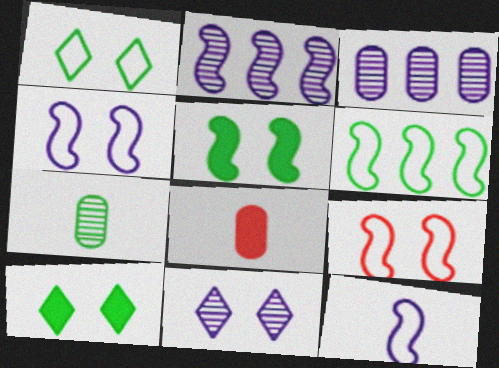[[1, 2, 8], 
[6, 7, 10], 
[6, 8, 11], 
[6, 9, 12]]